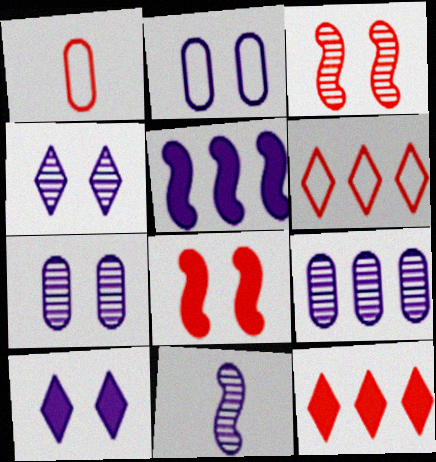[[1, 3, 12], 
[4, 9, 11]]